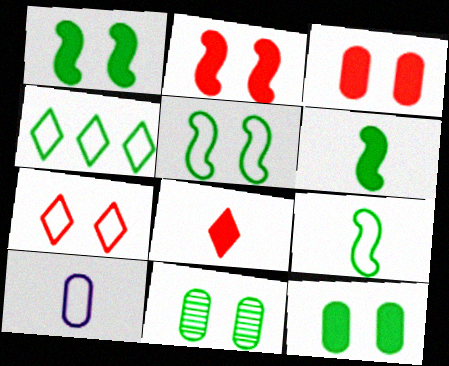[[4, 6, 11]]